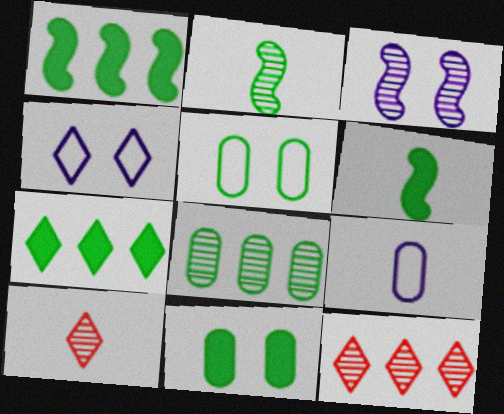[[2, 5, 7], 
[3, 8, 10], 
[4, 7, 10], 
[6, 7, 11], 
[6, 9, 10]]